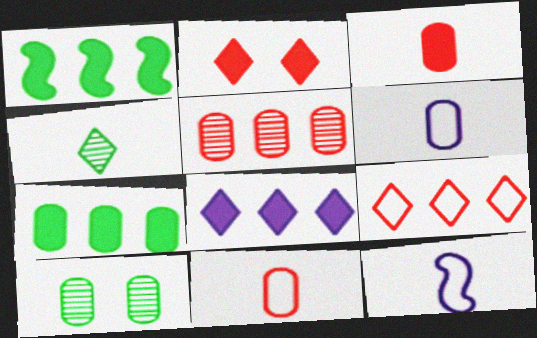[[3, 4, 12]]